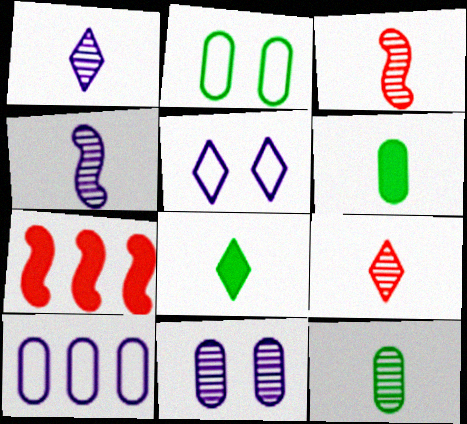[[1, 2, 7], 
[1, 3, 12], 
[4, 9, 12], 
[5, 7, 12]]